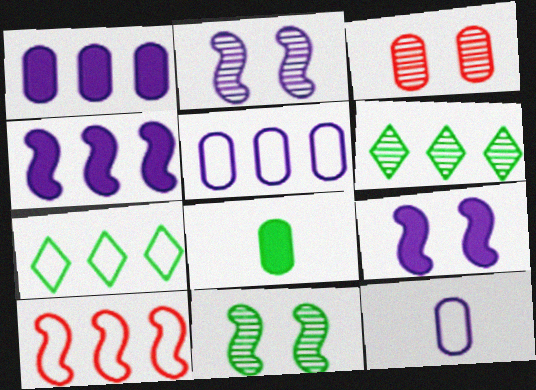[[1, 6, 10], 
[3, 5, 8], 
[5, 7, 10], 
[7, 8, 11]]